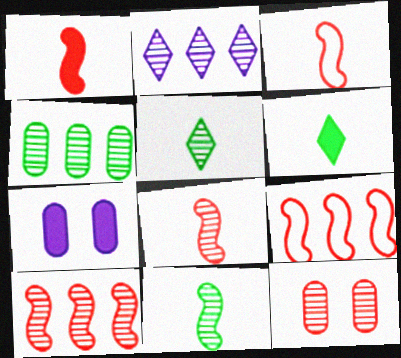[[1, 3, 8], 
[2, 4, 10], 
[2, 11, 12], 
[5, 7, 9]]